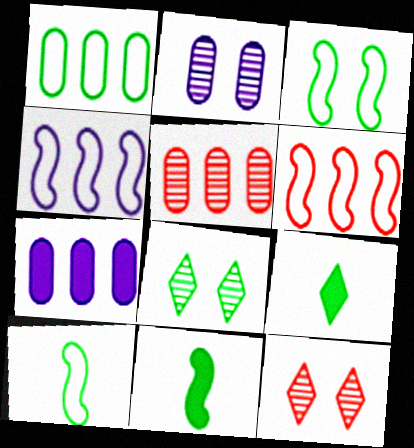[[1, 5, 7], 
[1, 8, 11], 
[2, 6, 9], 
[7, 10, 12]]